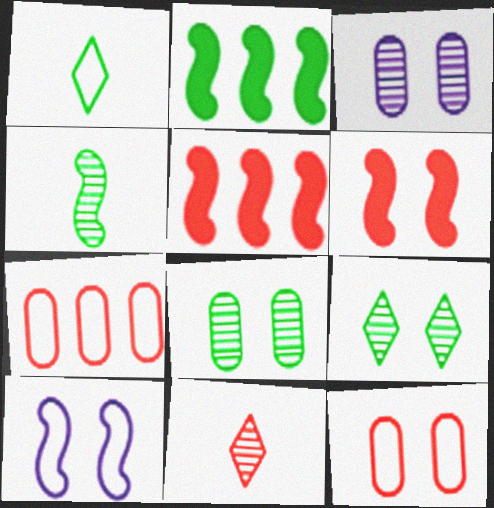[[1, 2, 8], 
[1, 3, 5], 
[1, 7, 10], 
[4, 5, 10], 
[5, 11, 12], 
[6, 7, 11]]